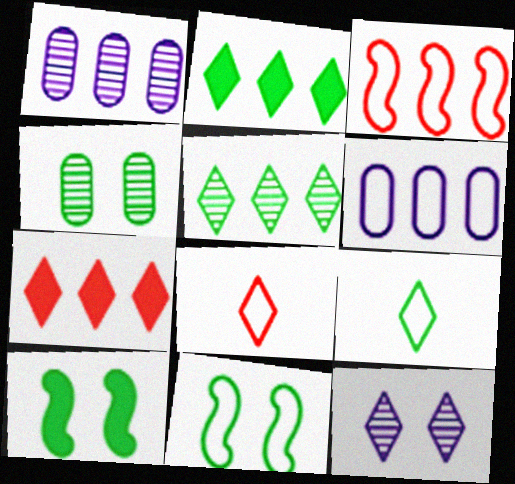[[1, 2, 3], 
[1, 8, 10], 
[2, 8, 12], 
[6, 8, 11], 
[7, 9, 12]]